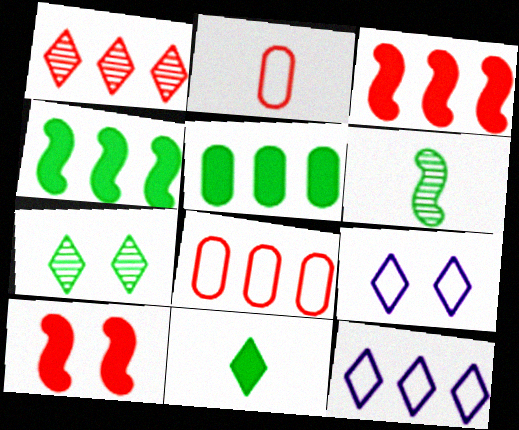[[1, 2, 10], 
[1, 3, 8], 
[1, 9, 11]]